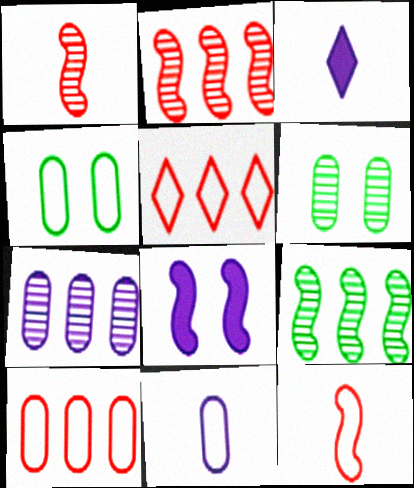[[2, 3, 4], 
[4, 10, 11], 
[8, 9, 12]]